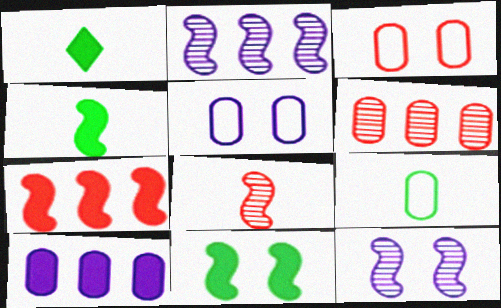[[1, 2, 3]]